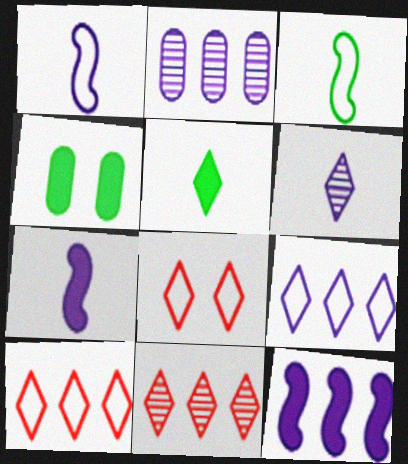[[1, 4, 11], 
[2, 9, 12]]